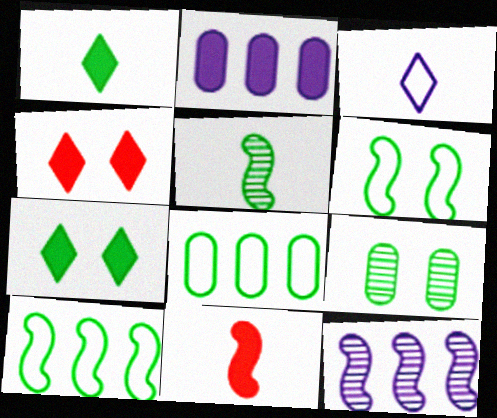[[1, 9, 10], 
[2, 7, 11], 
[5, 7, 8], 
[6, 7, 9], 
[6, 11, 12]]